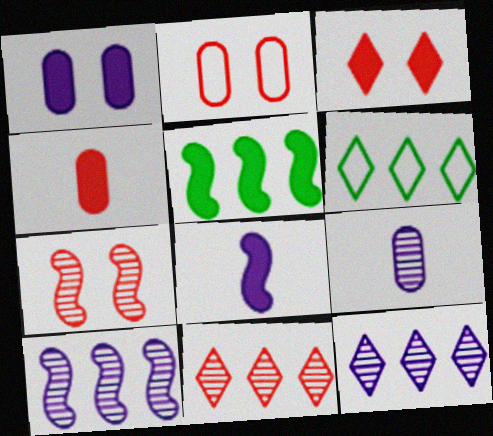[[2, 3, 7]]